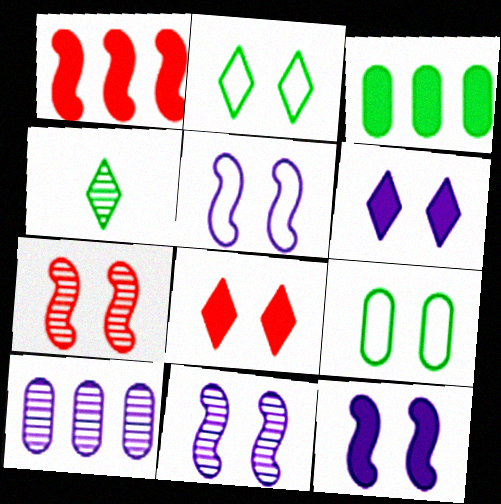[[4, 7, 10], 
[5, 11, 12], 
[6, 7, 9], 
[8, 9, 11]]